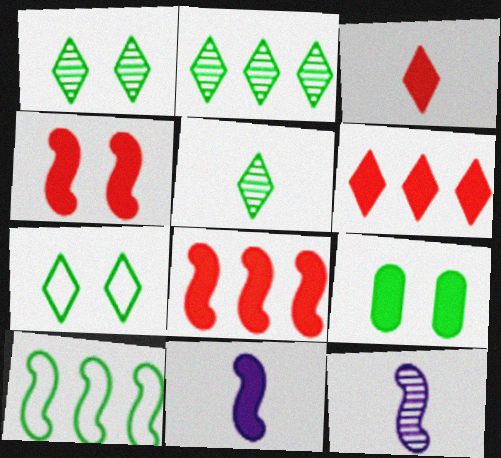[[1, 2, 5], 
[4, 10, 12], 
[5, 9, 10], 
[6, 9, 11]]